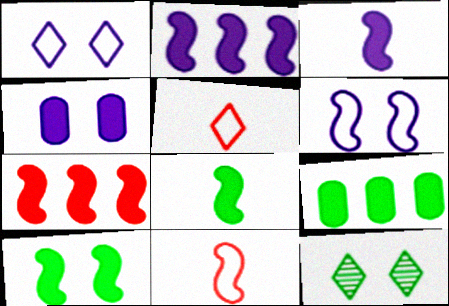[[3, 7, 10]]